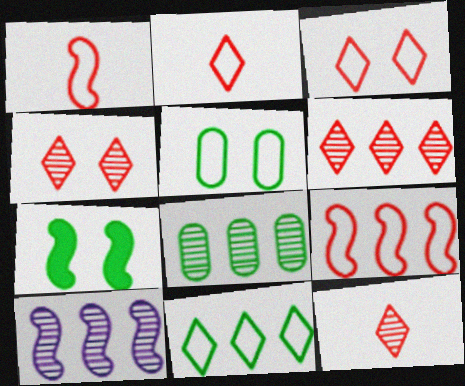[[1, 7, 10], 
[4, 6, 12], 
[6, 8, 10]]